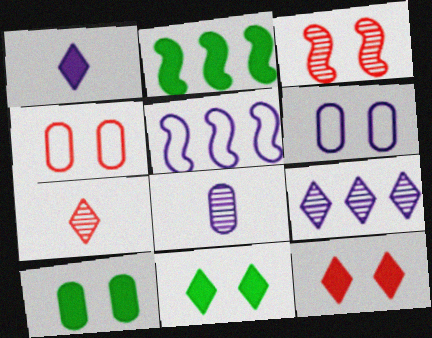[[2, 6, 7], 
[3, 4, 12], 
[3, 6, 11], 
[5, 7, 10]]